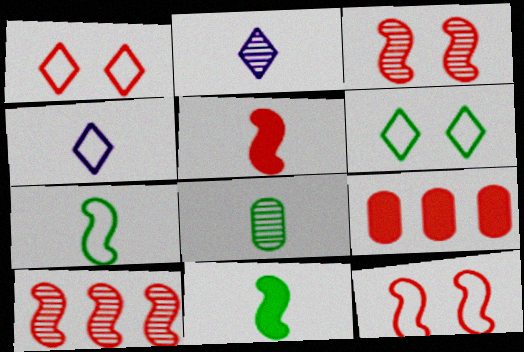[[4, 5, 8], 
[5, 10, 12]]